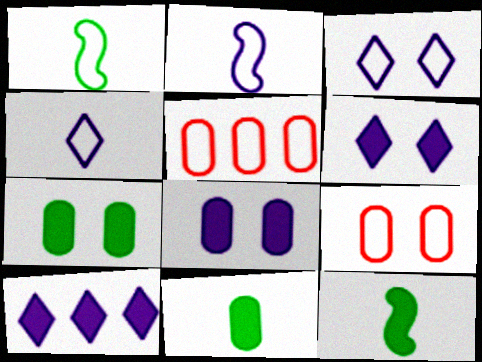[[1, 3, 5]]